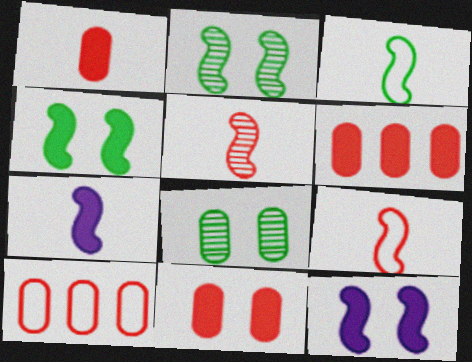[[1, 6, 11], 
[3, 5, 7]]